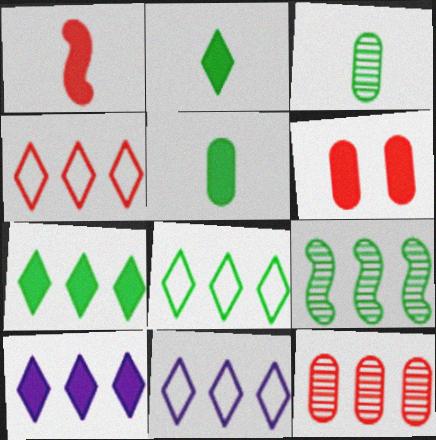[[4, 8, 11]]